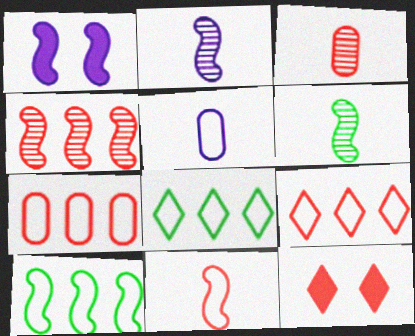[[1, 3, 8]]